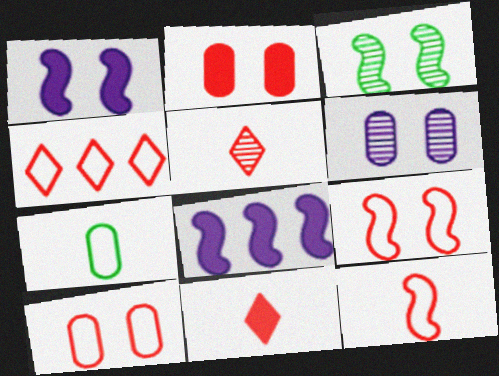[[1, 3, 9], 
[3, 8, 12], 
[4, 10, 12]]